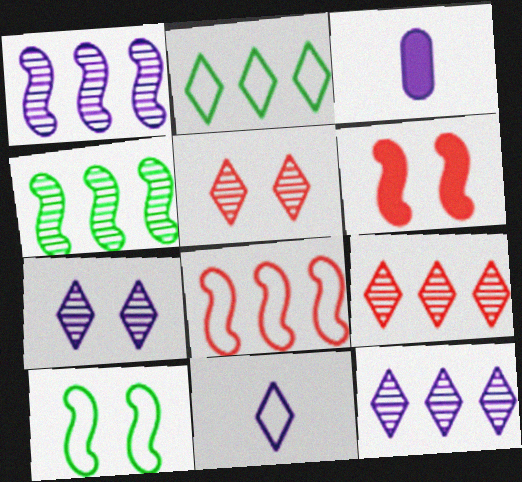[[3, 9, 10]]